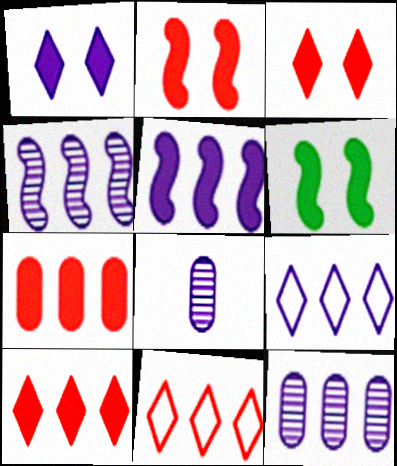[[5, 9, 12], 
[6, 8, 11]]